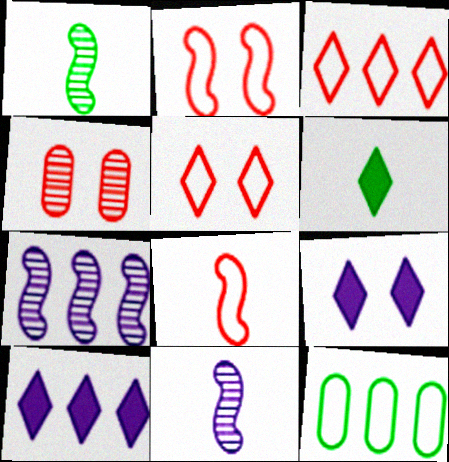[]